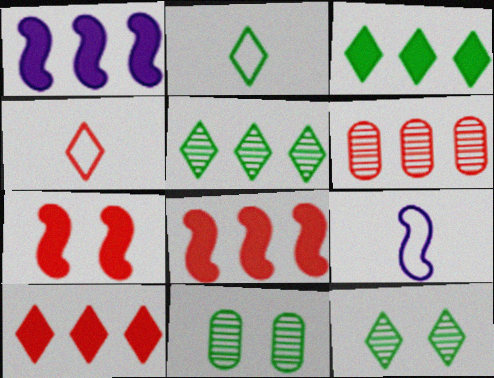[[1, 4, 11], 
[2, 3, 12], 
[4, 6, 7], 
[9, 10, 11]]